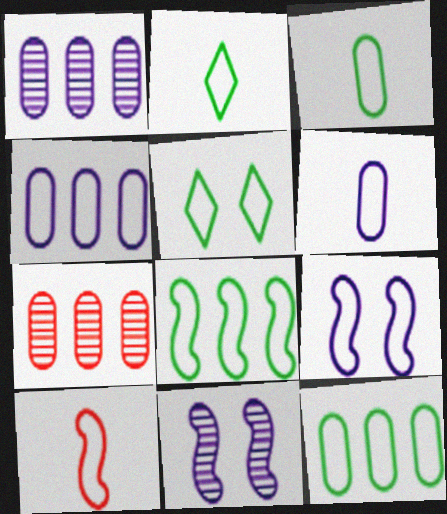[[2, 6, 10], 
[3, 5, 8], 
[4, 5, 10], 
[8, 9, 10]]